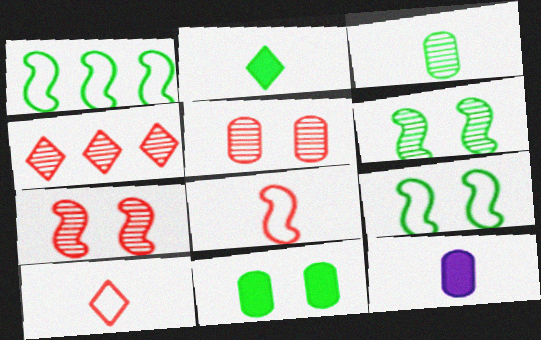[[4, 9, 12]]